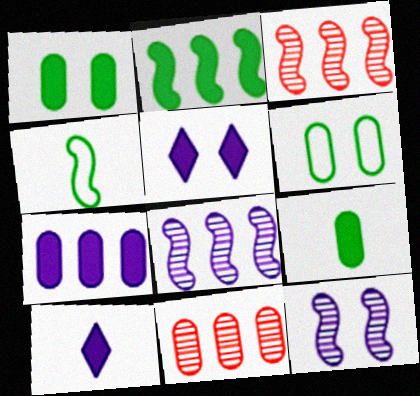[[3, 6, 10], 
[4, 5, 11]]